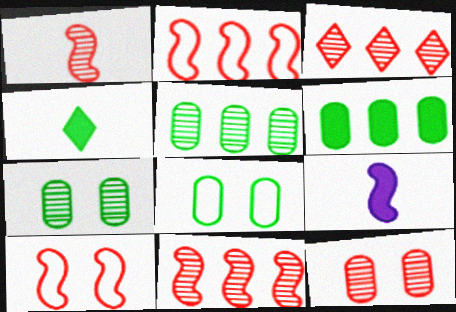[[1, 3, 12], 
[3, 8, 9]]